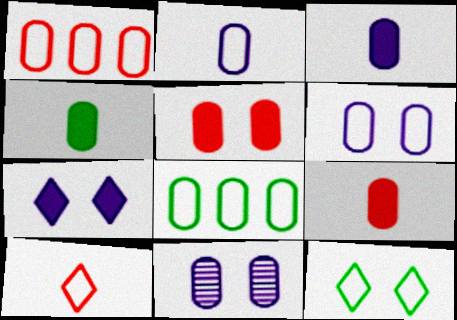[[1, 4, 11], 
[3, 4, 9], 
[8, 9, 11]]